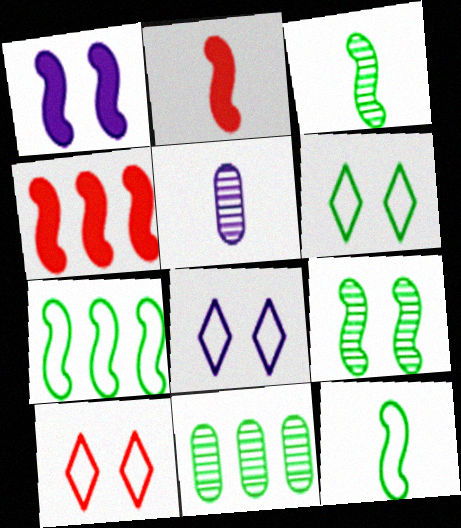[[2, 8, 11], 
[4, 5, 6], 
[6, 8, 10]]